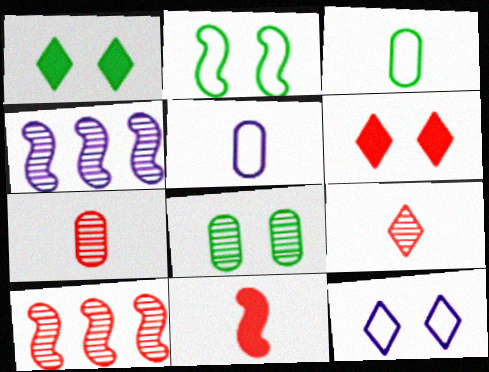[[1, 2, 8], 
[1, 5, 10], 
[2, 4, 11], 
[3, 4, 6], 
[4, 8, 9]]